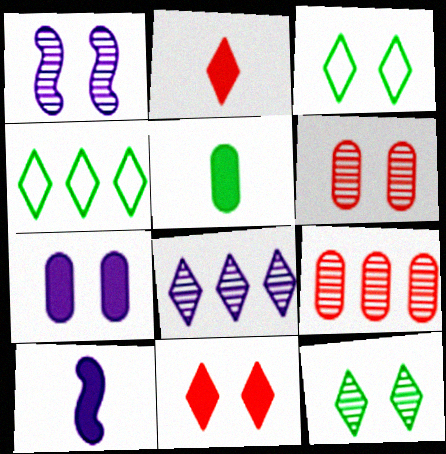[[1, 6, 12], 
[2, 3, 8], 
[2, 5, 10], 
[3, 9, 10], 
[4, 6, 10]]